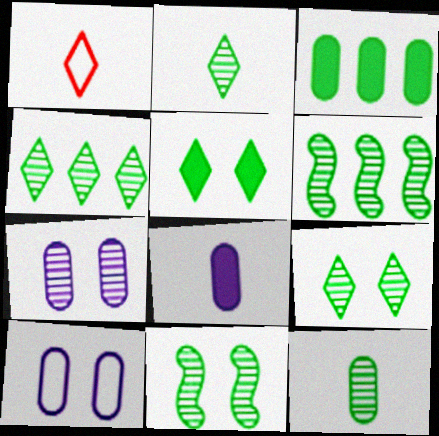[[2, 4, 9], 
[4, 11, 12], 
[6, 9, 12]]